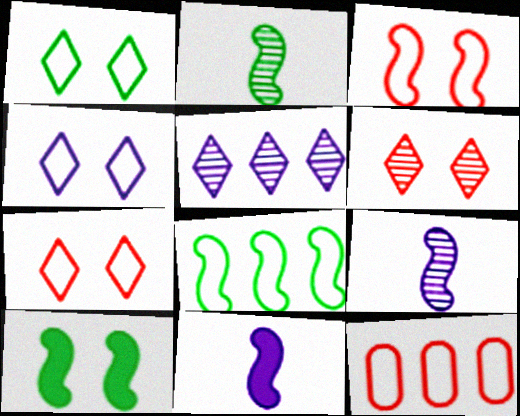[[1, 4, 7], 
[2, 8, 10]]